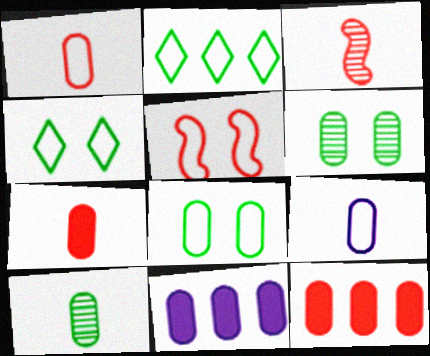[[1, 6, 11], 
[2, 5, 9], 
[3, 4, 11], 
[6, 9, 12], 
[7, 9, 10]]